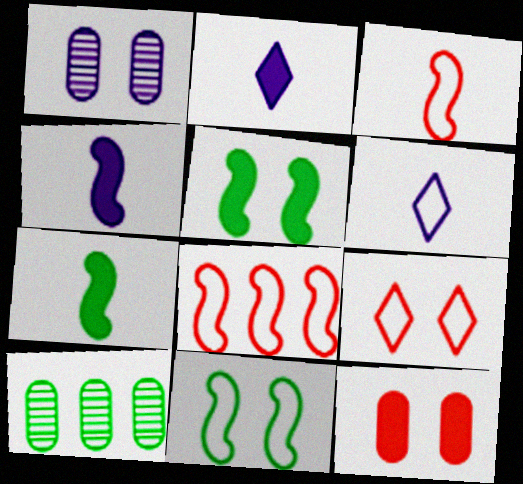[[1, 5, 9], 
[4, 9, 10]]